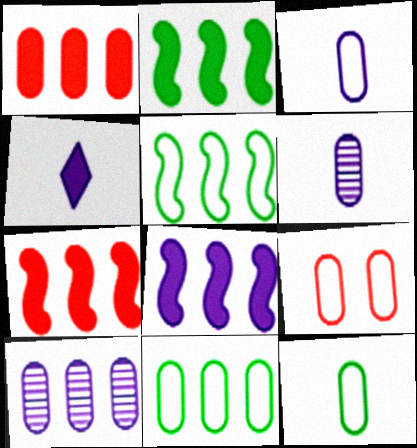[[1, 10, 11], 
[2, 7, 8], 
[3, 9, 11]]